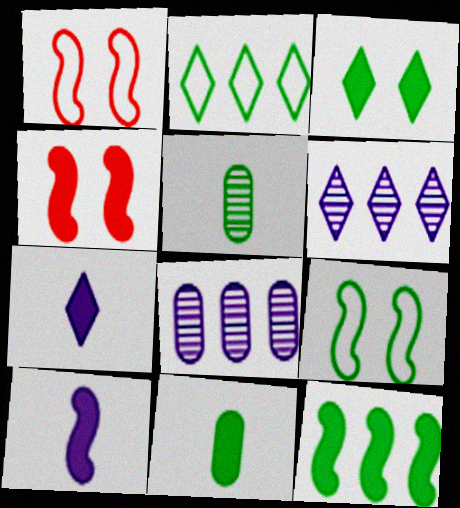[[1, 6, 11], 
[3, 11, 12], 
[4, 10, 12]]